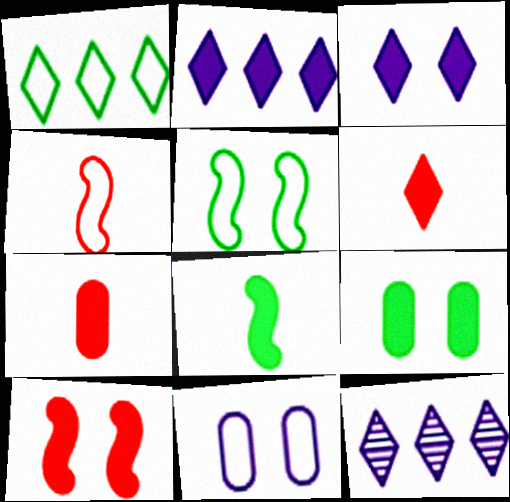[[1, 4, 11], 
[3, 9, 10], 
[4, 9, 12], 
[5, 7, 12]]